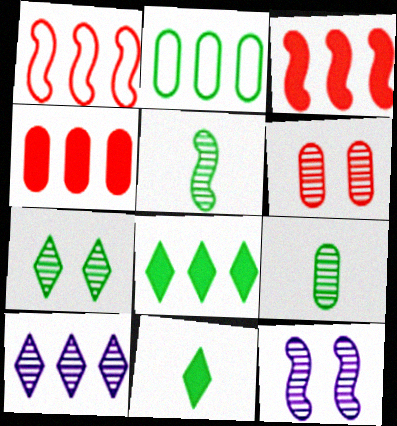[[2, 3, 10], 
[5, 6, 10], 
[6, 7, 12]]